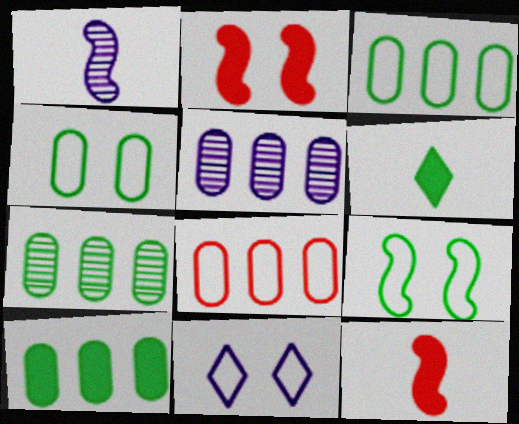[[3, 7, 10], 
[5, 8, 10], 
[6, 7, 9], 
[7, 11, 12]]